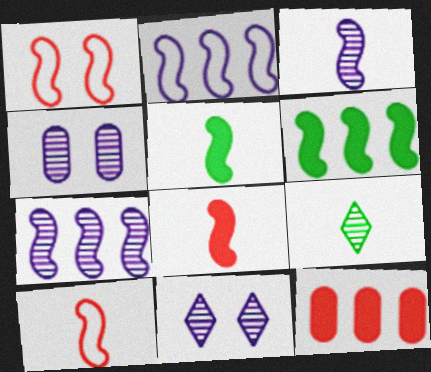[[1, 3, 6], 
[1, 5, 7], 
[3, 5, 10]]